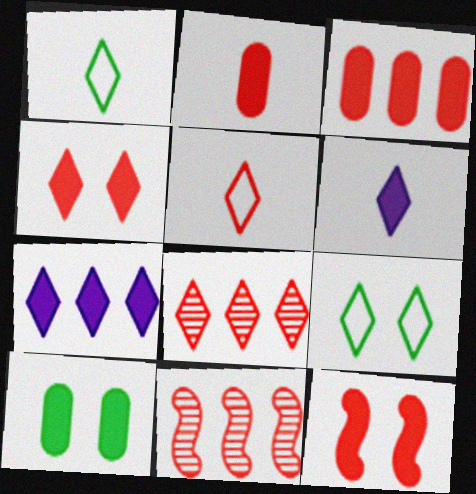[[4, 5, 8], 
[6, 8, 9]]